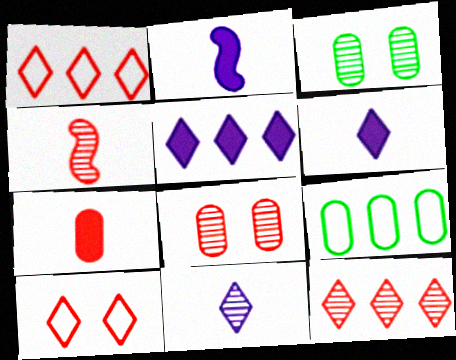[[1, 2, 3], 
[4, 8, 12]]